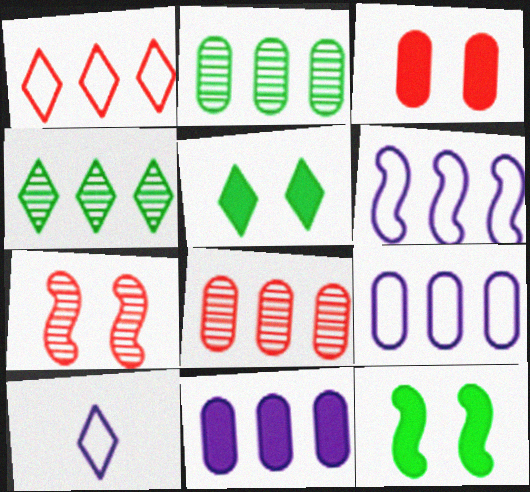[[8, 10, 12]]